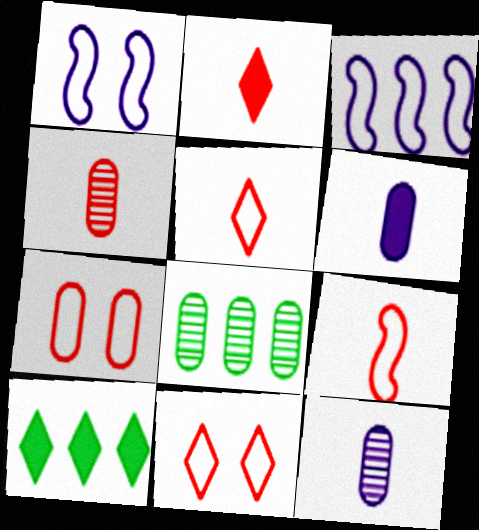[[1, 2, 8], 
[1, 4, 10], 
[2, 4, 9], 
[6, 7, 8]]